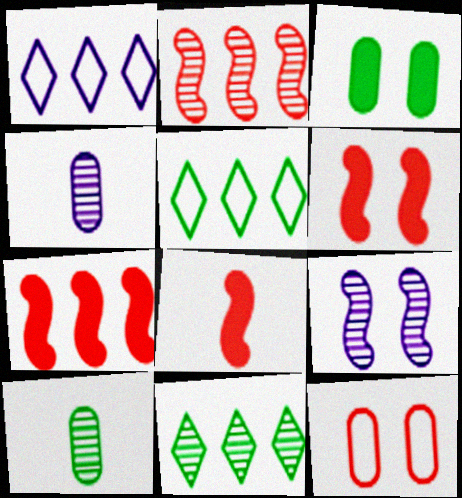[[1, 6, 10], 
[4, 5, 6], 
[6, 7, 8]]